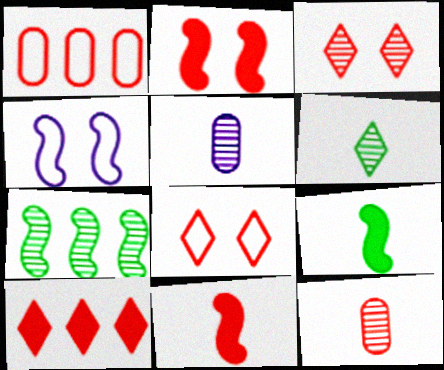[[1, 3, 11], 
[3, 5, 7], 
[4, 7, 11]]